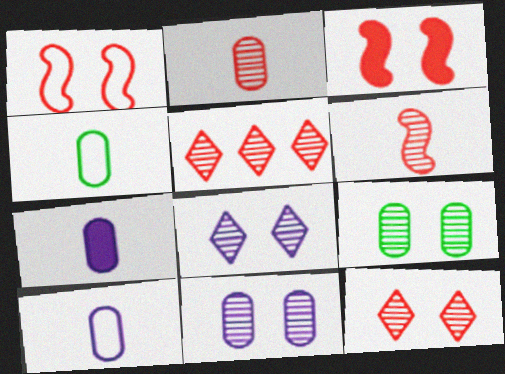[[2, 4, 7]]